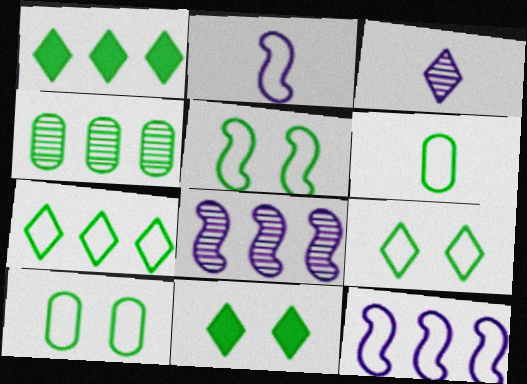[[5, 6, 7], 
[5, 9, 10]]